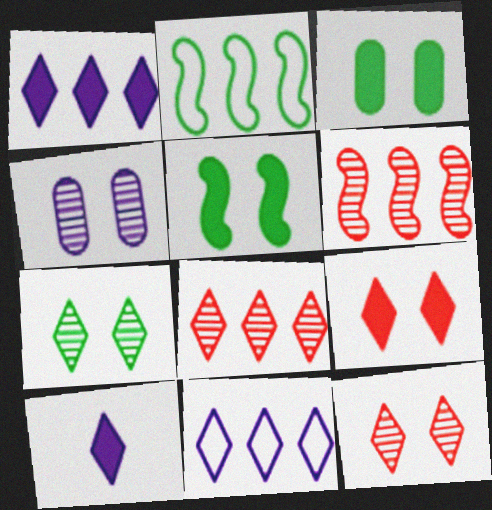[]